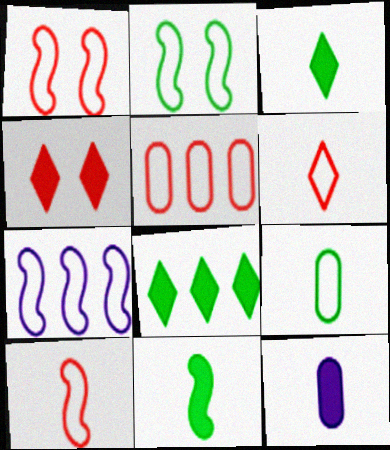[[1, 5, 6], 
[2, 7, 10]]